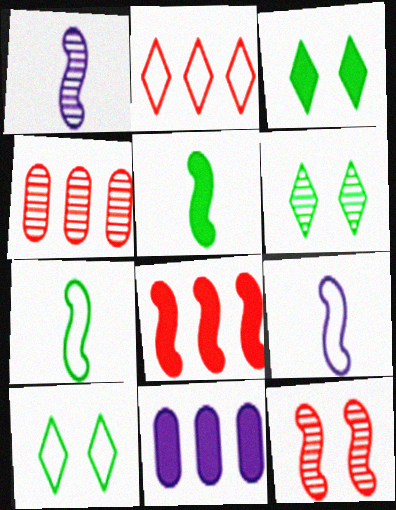[[1, 4, 6], 
[2, 4, 8], 
[3, 4, 9], 
[3, 6, 10]]